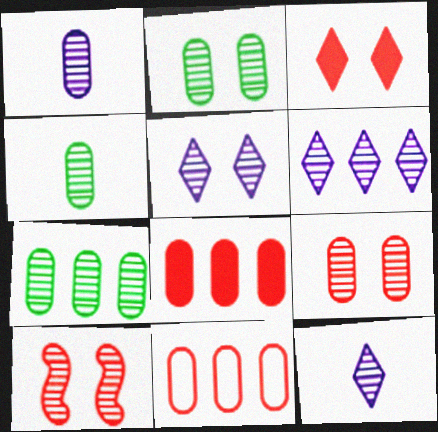[[1, 7, 9], 
[2, 4, 7], 
[2, 5, 10], 
[4, 6, 10], 
[5, 6, 12], 
[7, 10, 12]]